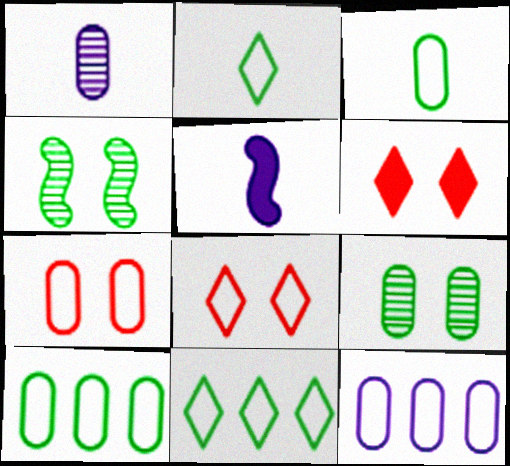[[3, 7, 12]]